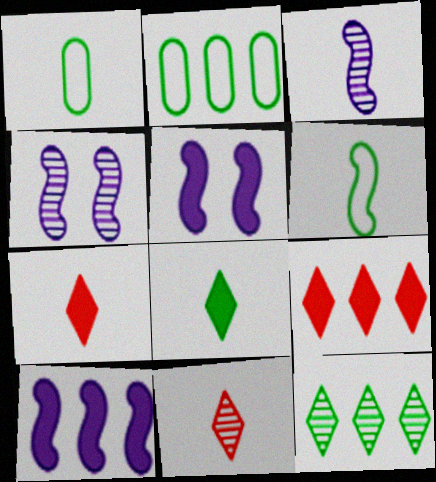[[1, 3, 7], 
[1, 4, 9], 
[2, 4, 7], 
[2, 5, 11]]